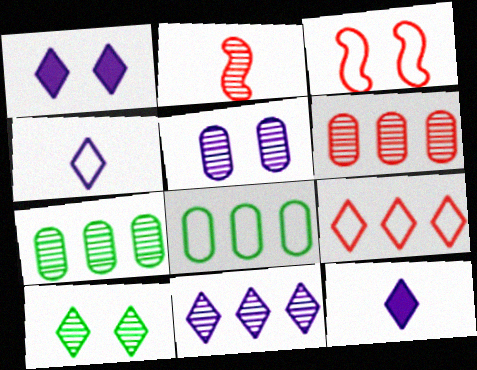[[1, 2, 8], 
[1, 4, 11], 
[3, 4, 8], 
[3, 7, 12], 
[9, 10, 12]]